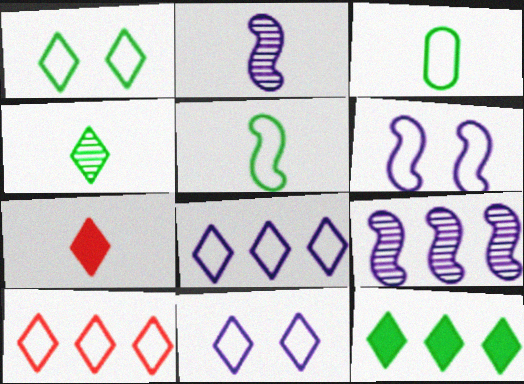[[1, 4, 12], 
[2, 3, 7], 
[3, 6, 10]]